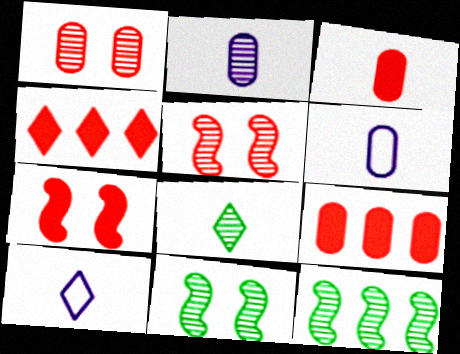[[3, 4, 7], 
[4, 6, 11], 
[9, 10, 11]]